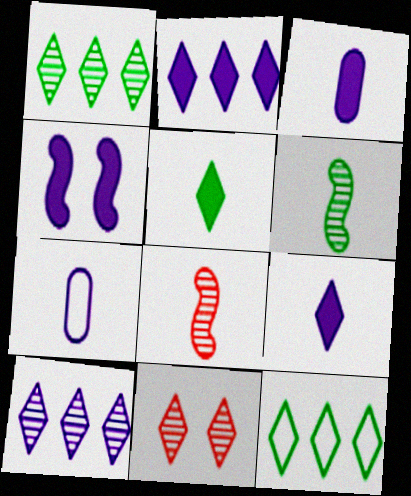[[2, 3, 4], 
[4, 7, 10], 
[5, 7, 8], 
[9, 11, 12]]